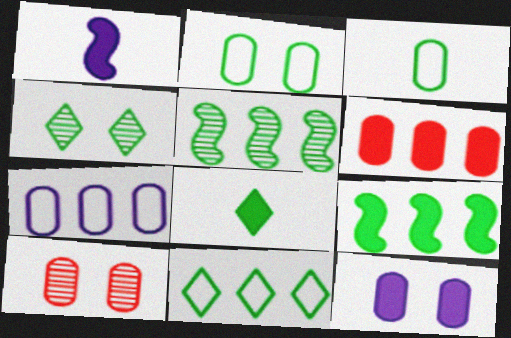[[1, 10, 11], 
[2, 5, 8], 
[2, 10, 12], 
[3, 4, 9], 
[4, 8, 11]]